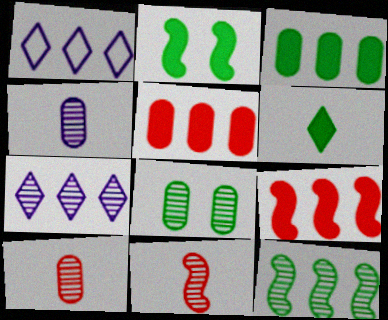[[1, 2, 10], 
[1, 5, 12], 
[2, 3, 6], 
[7, 8, 11]]